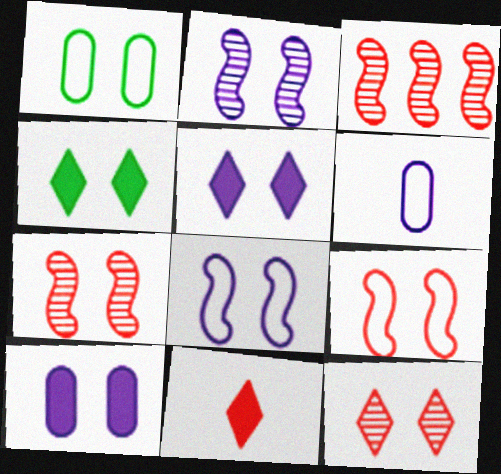[[1, 5, 7], 
[3, 4, 6]]